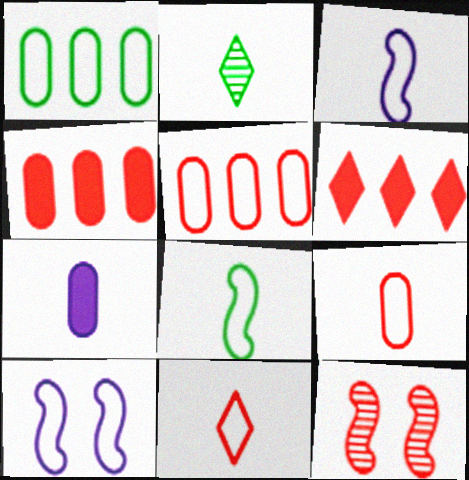[[1, 10, 11], 
[2, 4, 10], 
[4, 11, 12], 
[6, 9, 12]]